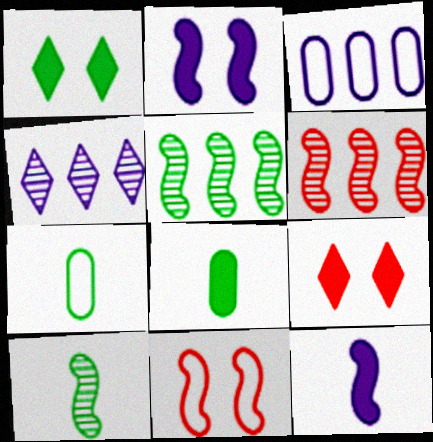[[1, 5, 7], 
[3, 9, 10], 
[4, 8, 11], 
[5, 11, 12]]